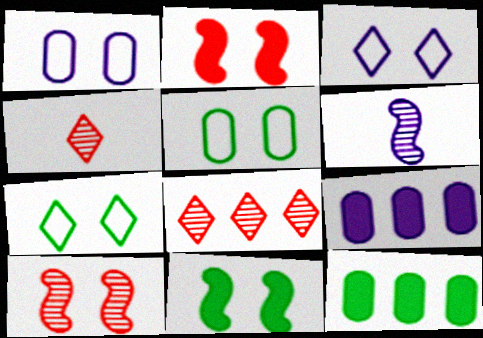[[3, 6, 9]]